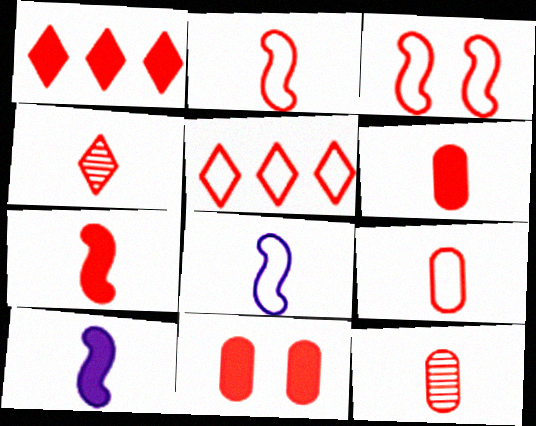[[1, 3, 12], 
[1, 7, 11], 
[2, 4, 6], 
[3, 5, 9], 
[4, 7, 9], 
[6, 9, 12]]